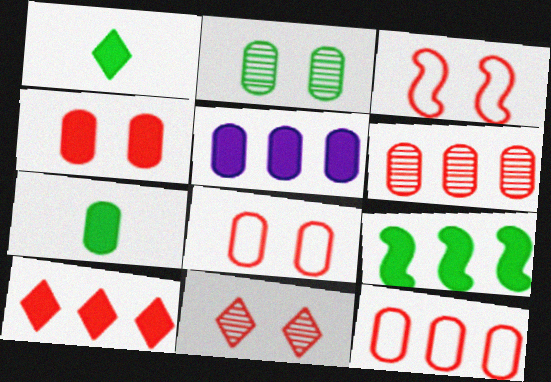[[3, 4, 11], 
[4, 5, 7], 
[5, 9, 10]]